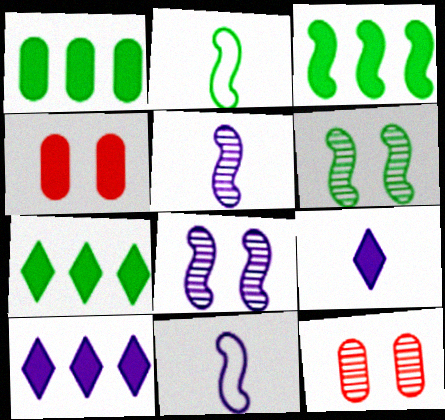[[1, 3, 7], 
[2, 3, 6], 
[2, 10, 12], 
[3, 4, 9], 
[7, 11, 12]]